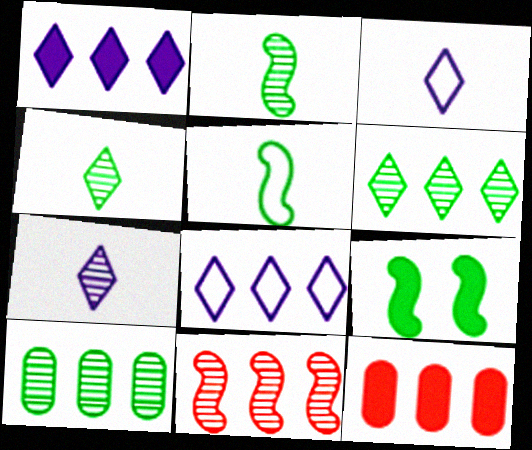[]